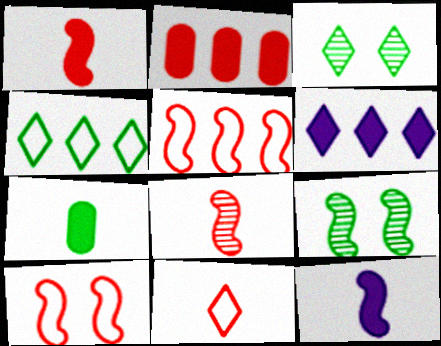[[3, 6, 11], 
[4, 7, 9], 
[5, 9, 12]]